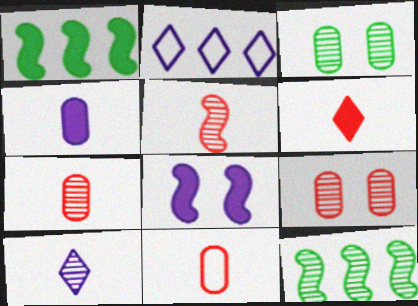[[5, 6, 11], 
[9, 10, 12]]